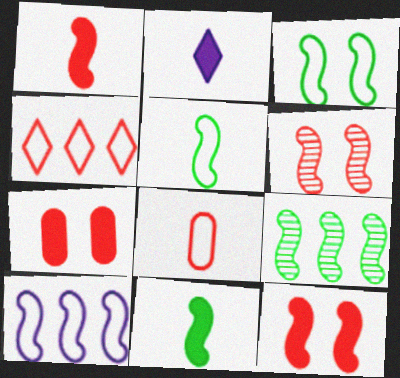[[3, 9, 11], 
[6, 10, 11]]